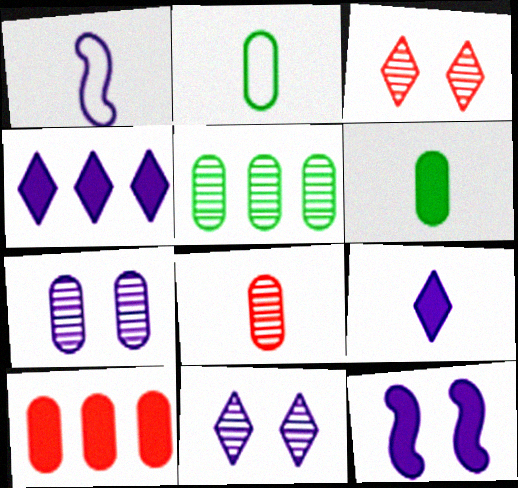[[1, 4, 7], 
[2, 7, 10], 
[5, 7, 8]]